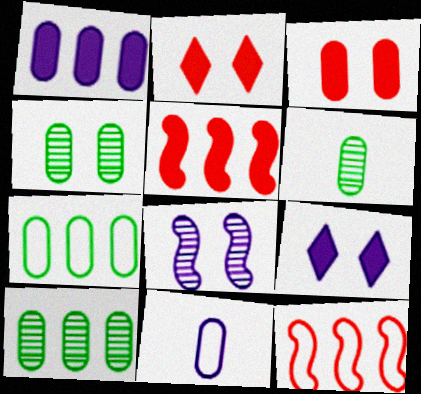[[3, 10, 11], 
[4, 6, 10], 
[6, 9, 12]]